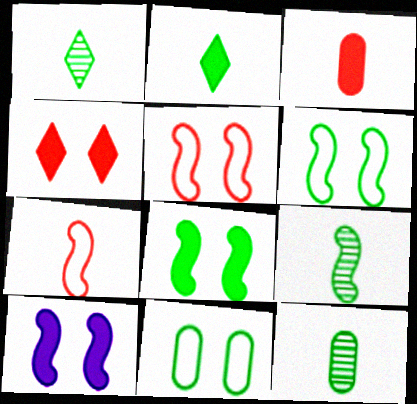[[1, 9, 12]]